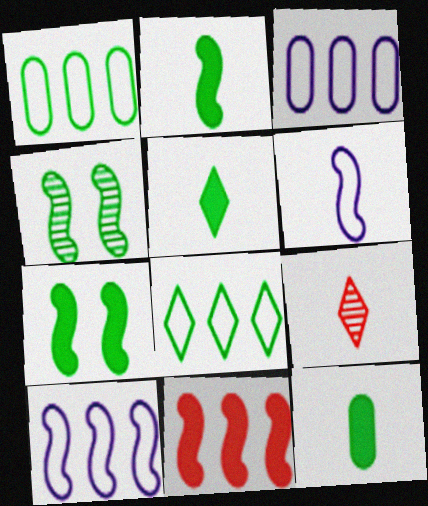[[1, 4, 5], 
[2, 5, 12], 
[3, 7, 9], 
[4, 6, 11], 
[4, 8, 12], 
[6, 9, 12]]